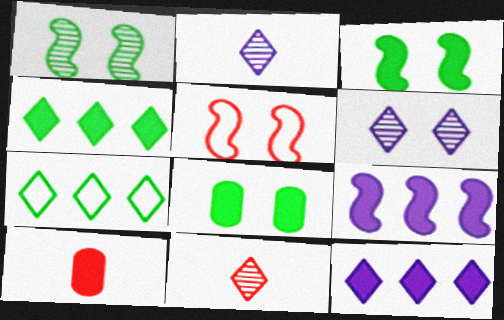[[3, 10, 12], 
[5, 6, 8]]